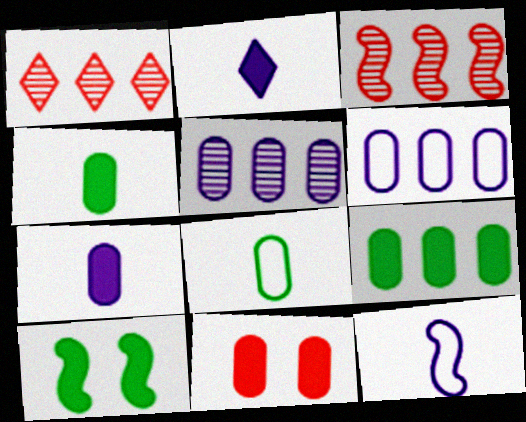[[3, 10, 12], 
[5, 8, 11], 
[7, 9, 11]]